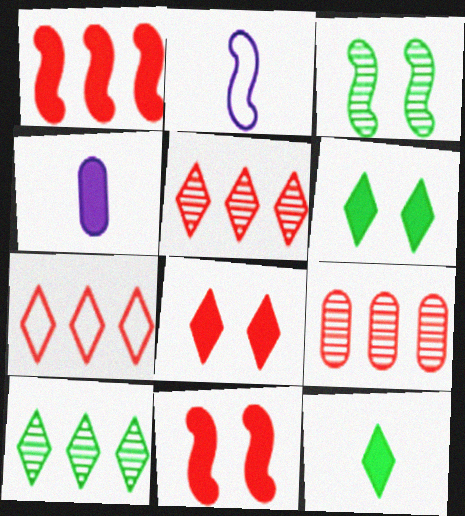[[1, 2, 3], 
[1, 4, 6], 
[1, 7, 9], 
[2, 6, 9], 
[3, 4, 7]]